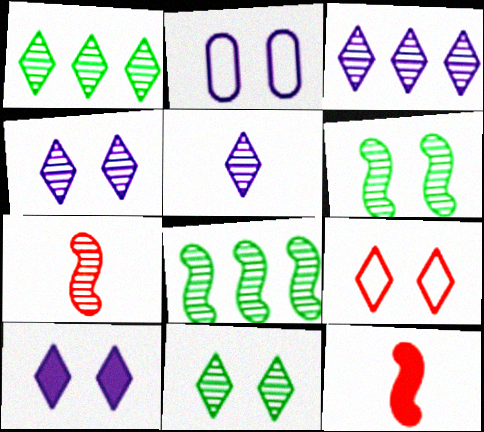[[1, 2, 12], 
[3, 4, 5], 
[9, 10, 11]]